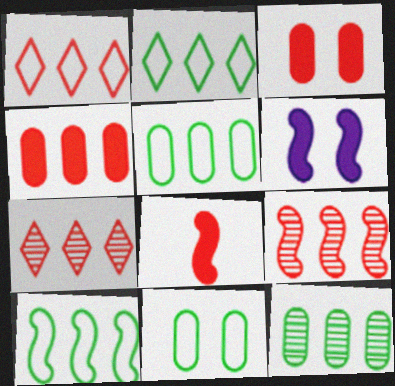[[1, 4, 9], 
[2, 5, 10]]